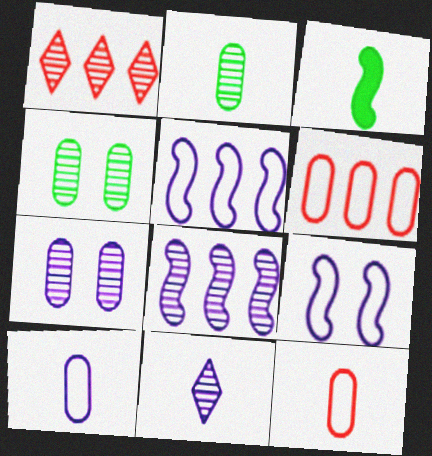[[3, 11, 12], 
[7, 8, 11]]